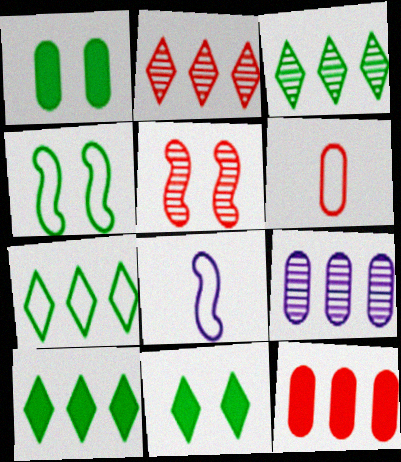[[1, 2, 8], 
[1, 6, 9], 
[3, 7, 10]]